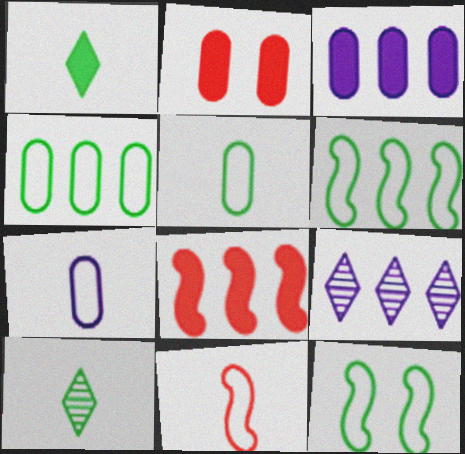[[4, 8, 9]]